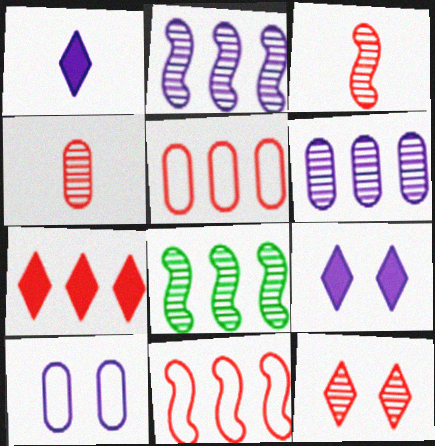[[1, 2, 10]]